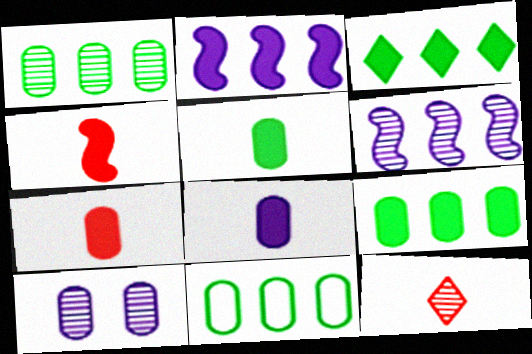[[1, 9, 11], 
[5, 7, 8], 
[7, 10, 11]]